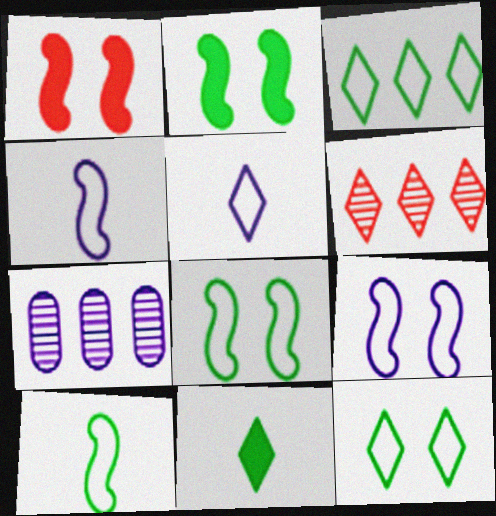[]